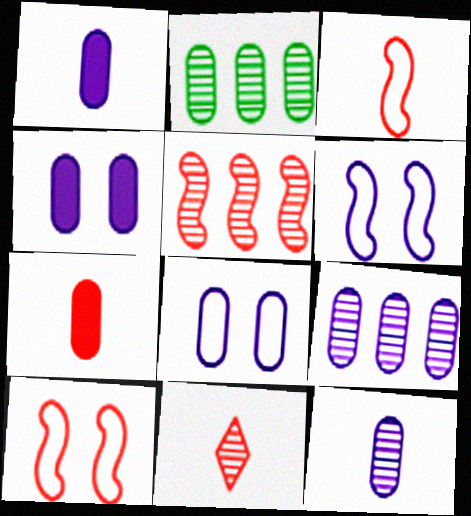[[1, 8, 9], 
[2, 7, 8], 
[3, 7, 11]]